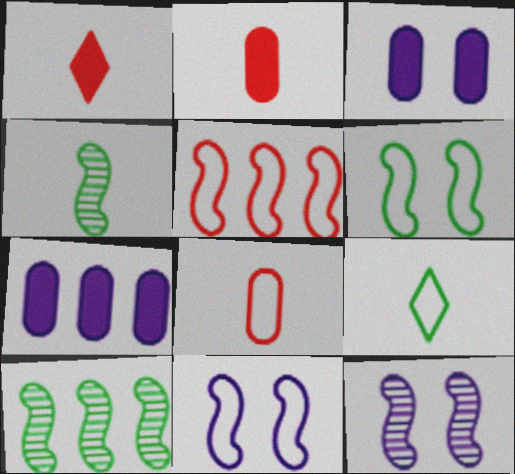[]